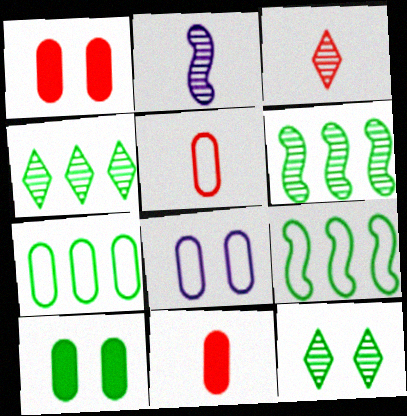[[5, 7, 8]]